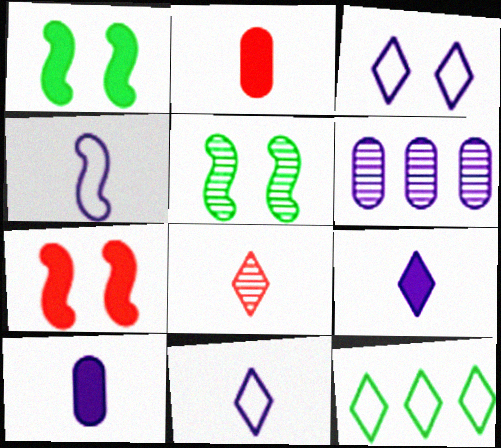[[5, 6, 8]]